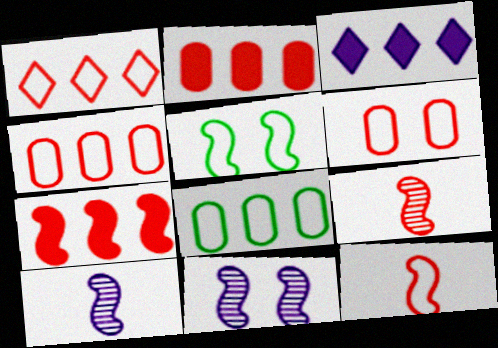[[1, 6, 12], 
[5, 7, 10]]